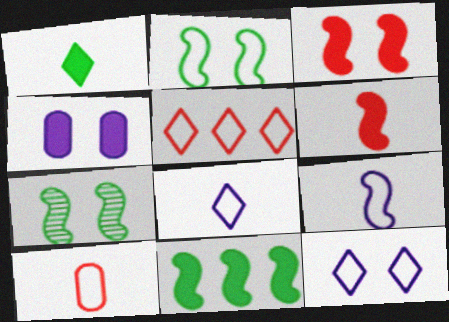[]